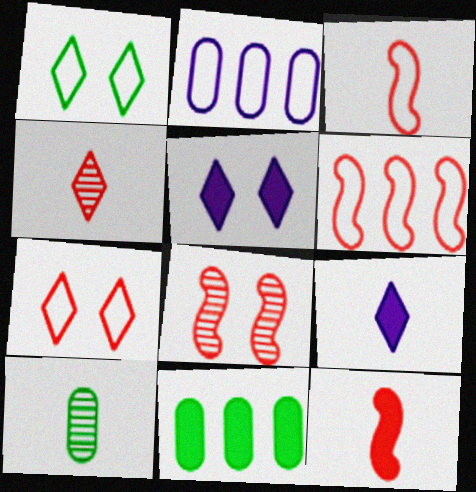[[1, 2, 3], 
[3, 9, 10], 
[5, 6, 10], 
[5, 11, 12], 
[6, 8, 12]]